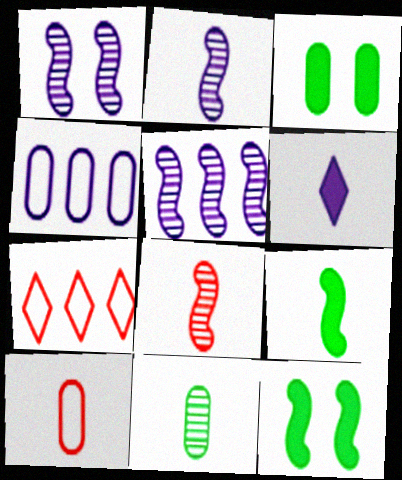[[1, 2, 5], 
[1, 4, 6], 
[2, 3, 7]]